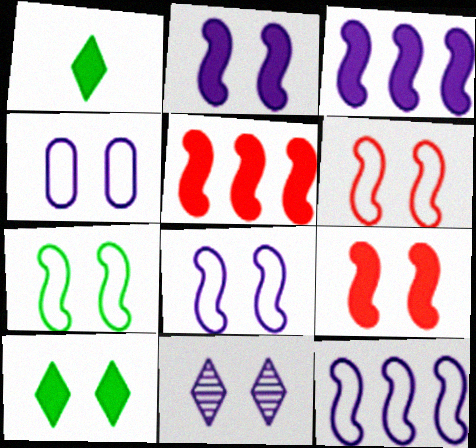[[2, 4, 11], 
[6, 7, 8]]